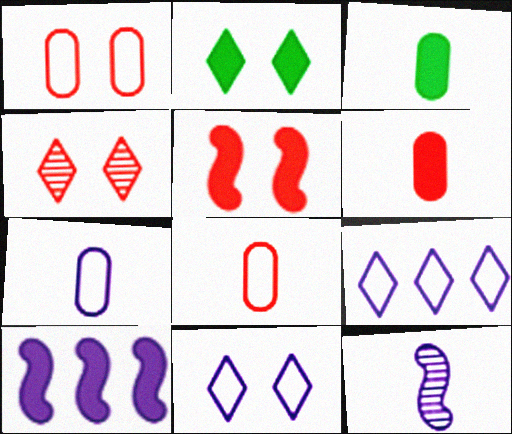[[1, 4, 5], 
[2, 4, 11], 
[2, 6, 10]]